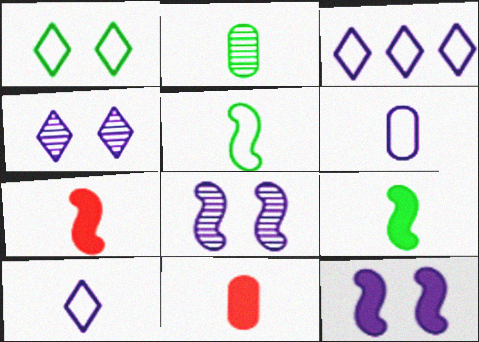[[2, 6, 11], 
[2, 7, 10]]